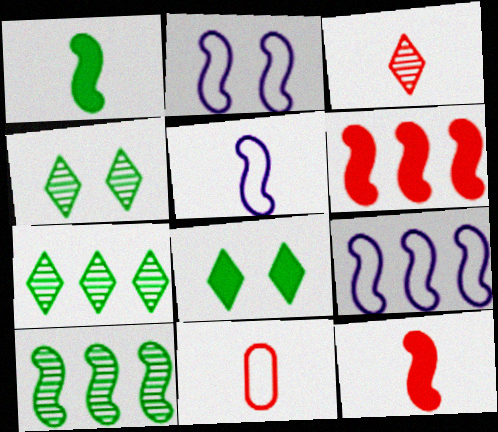[[2, 5, 9], 
[2, 10, 12], 
[3, 11, 12], 
[6, 9, 10]]